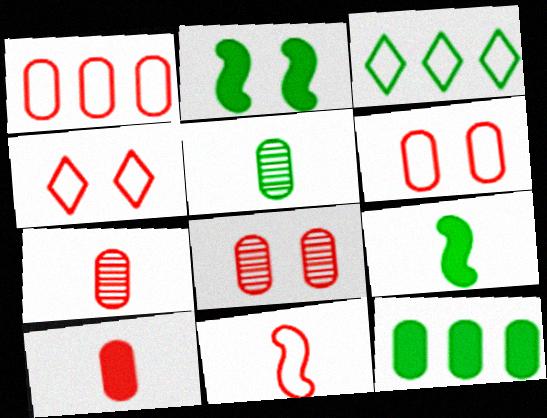[[1, 4, 11], 
[1, 8, 10], 
[2, 3, 5]]